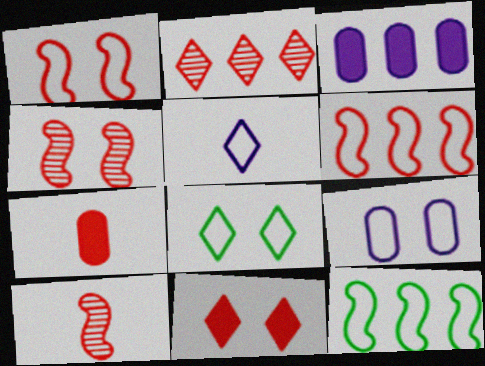[[1, 2, 7], 
[1, 8, 9], 
[2, 3, 12], 
[3, 8, 10]]